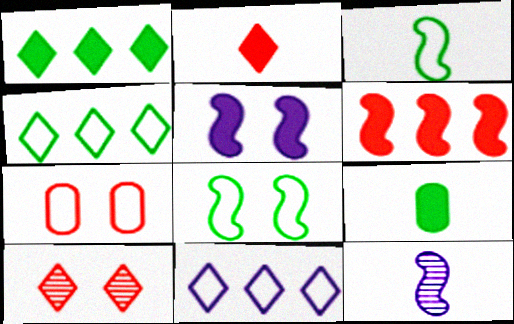[[1, 7, 12], 
[3, 7, 11], 
[6, 8, 12]]